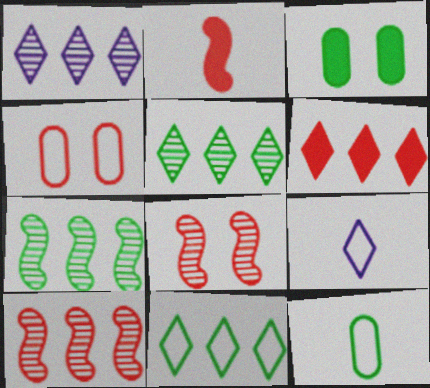[[1, 6, 11], 
[3, 9, 10]]